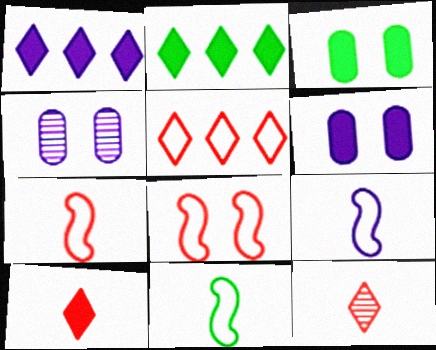[[1, 4, 9], 
[2, 4, 7], 
[7, 9, 11]]